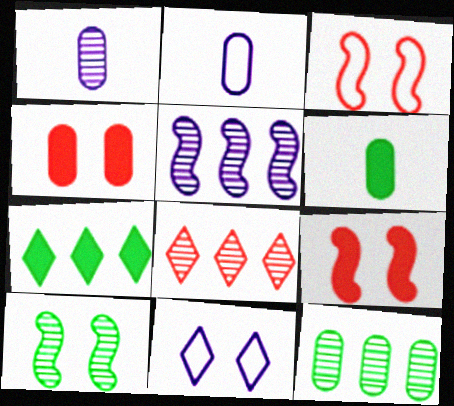[[1, 3, 7], 
[1, 8, 10], 
[2, 4, 12], 
[4, 10, 11], 
[5, 8, 12]]